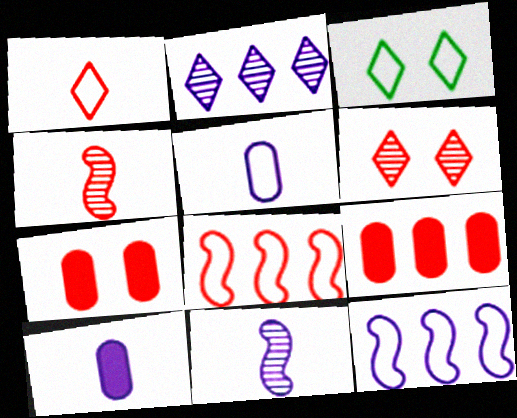[[3, 5, 8], 
[3, 9, 11]]